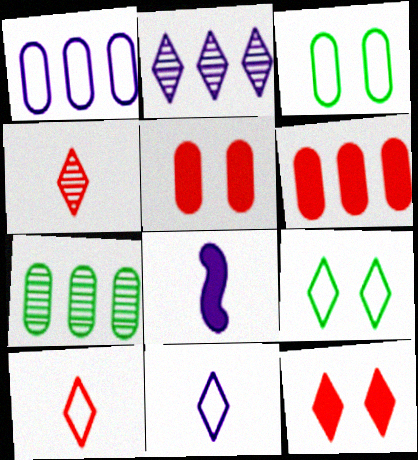[[1, 6, 7]]